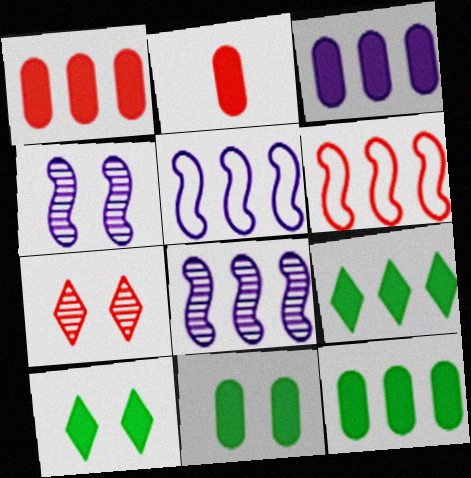[[1, 3, 12], 
[2, 3, 11], 
[2, 6, 7]]